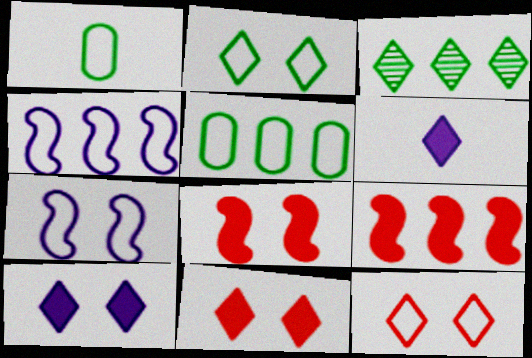[[1, 4, 12], 
[3, 6, 12]]